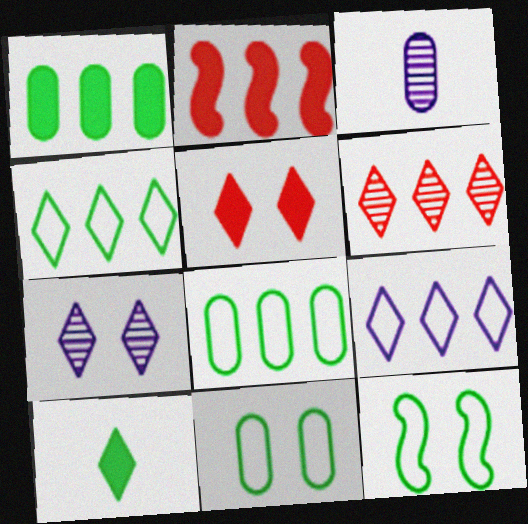[]